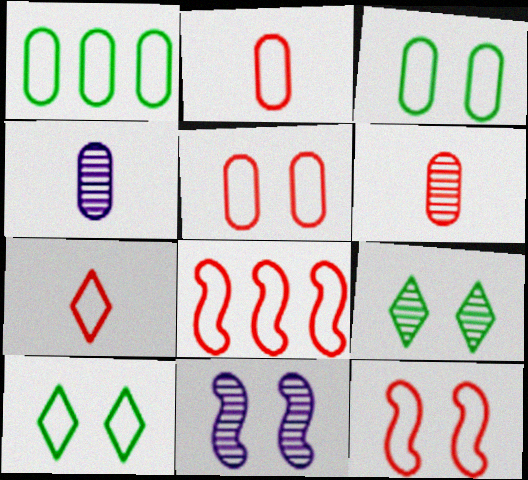[[5, 7, 8]]